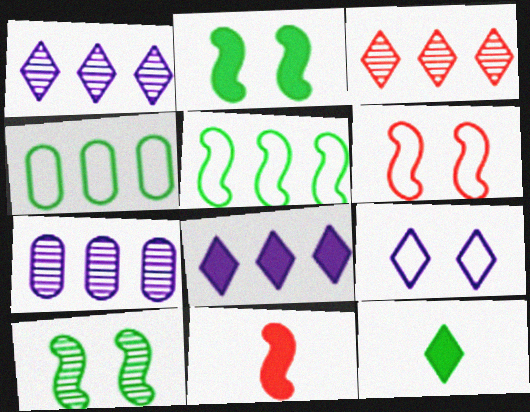[[3, 9, 12], 
[4, 10, 12], 
[6, 7, 12]]